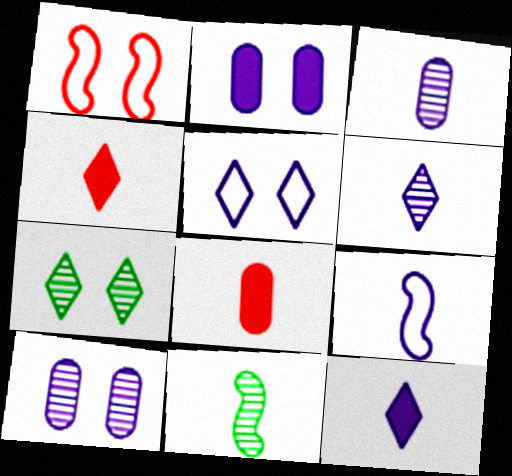[[1, 2, 7], 
[3, 9, 12]]